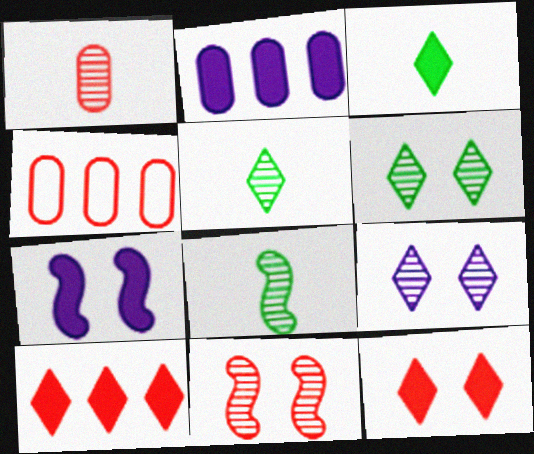[[4, 5, 7]]